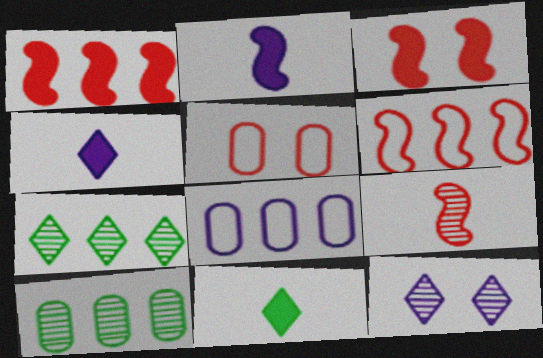[[1, 7, 8], 
[2, 5, 7], 
[2, 8, 12], 
[3, 6, 9], 
[9, 10, 12]]